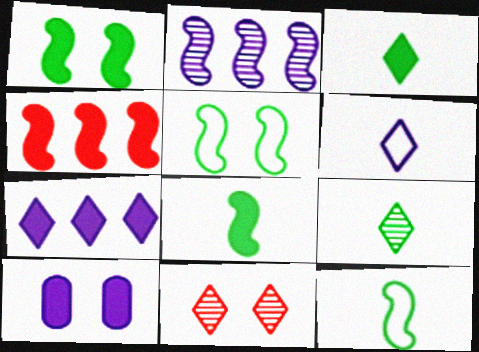[[2, 6, 10], 
[3, 4, 10], 
[5, 10, 11]]